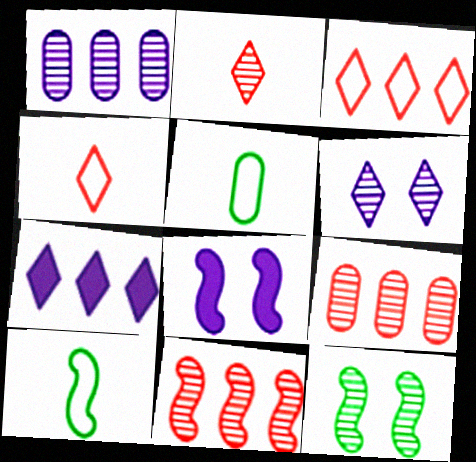[[1, 2, 12], 
[8, 10, 11]]